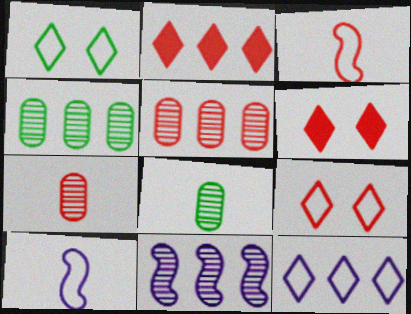[[3, 5, 6], 
[4, 6, 10]]